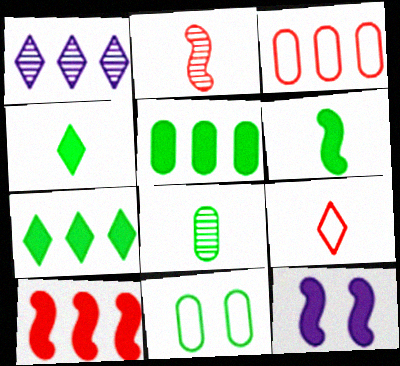[[5, 8, 11], 
[6, 10, 12]]